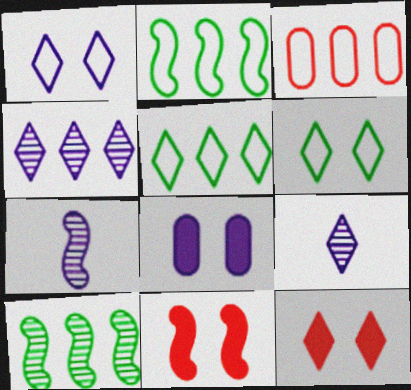[[2, 7, 11], 
[5, 9, 12]]